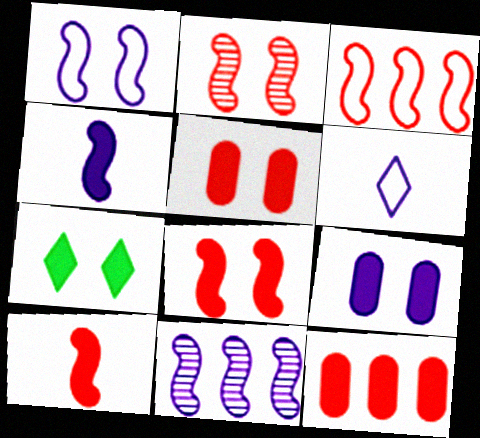[[1, 4, 11], 
[2, 3, 10], 
[4, 7, 12], 
[6, 9, 11], 
[7, 8, 9]]